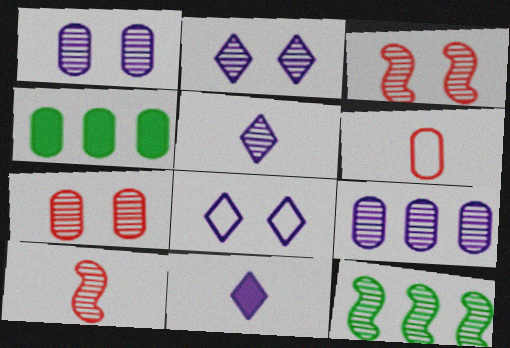[[1, 4, 6], 
[4, 8, 10], 
[5, 7, 12]]